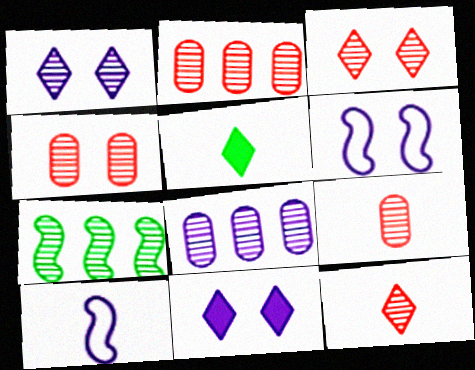[[1, 7, 9], 
[2, 4, 9], 
[2, 5, 6], 
[5, 9, 10], 
[8, 10, 11]]